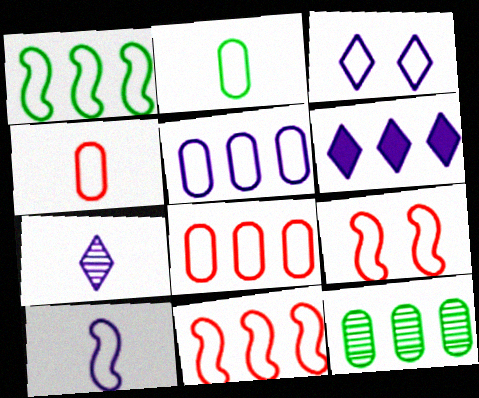[[1, 3, 4], 
[1, 9, 10], 
[2, 3, 11], 
[3, 5, 10], 
[3, 6, 7], 
[6, 11, 12]]